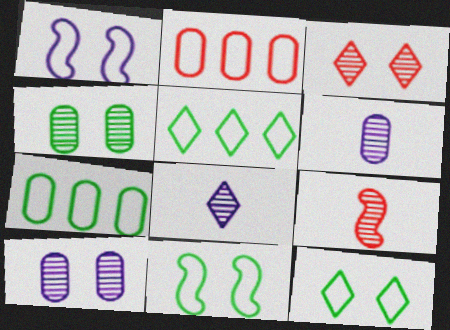[]